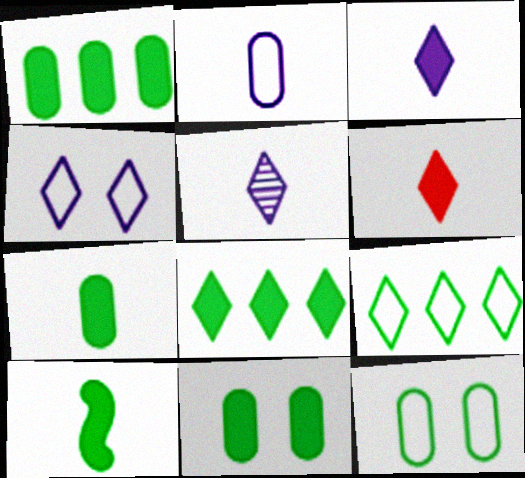[[1, 7, 11], 
[8, 10, 11]]